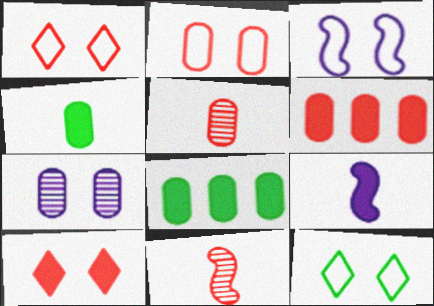[[1, 6, 11], 
[2, 3, 12], 
[2, 5, 6], 
[8, 9, 10]]